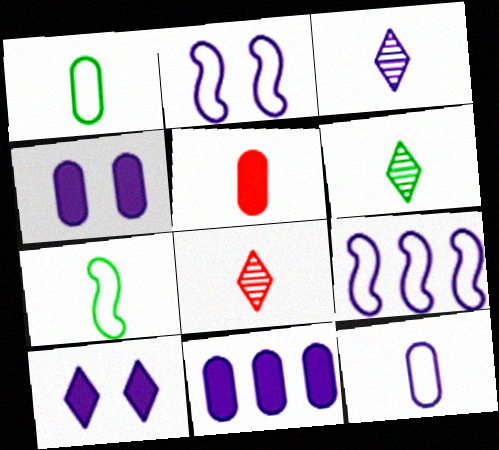[[2, 3, 11], 
[3, 4, 9], 
[3, 5, 7], 
[3, 6, 8]]